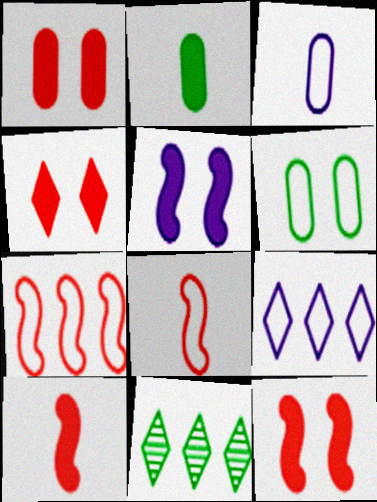[[1, 4, 12], 
[3, 11, 12], 
[6, 8, 9]]